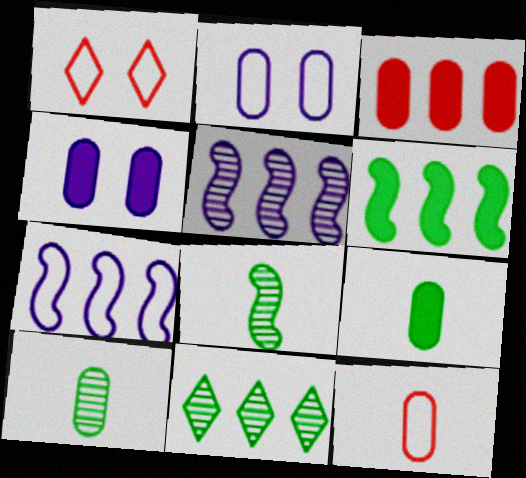[[1, 5, 9], 
[2, 3, 10], 
[3, 4, 9], 
[3, 7, 11]]